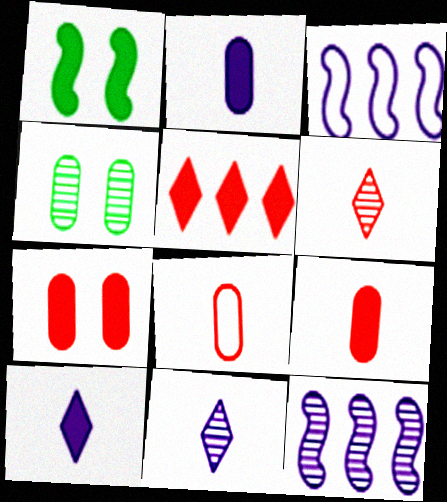[[1, 2, 5], 
[4, 6, 12]]